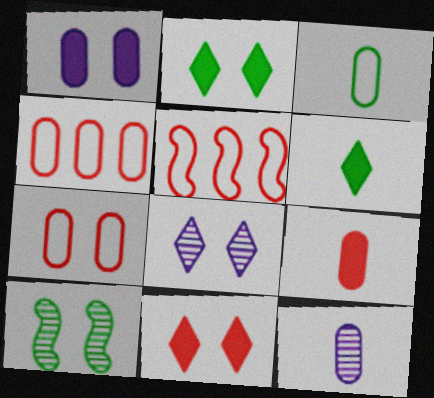[[2, 5, 12], 
[3, 9, 12]]